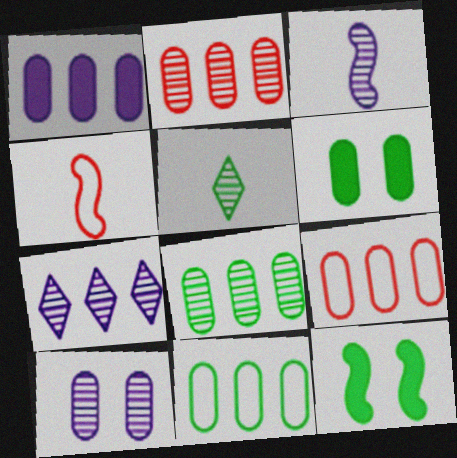[[1, 2, 11], 
[1, 8, 9], 
[3, 7, 10], 
[4, 6, 7], 
[5, 11, 12]]